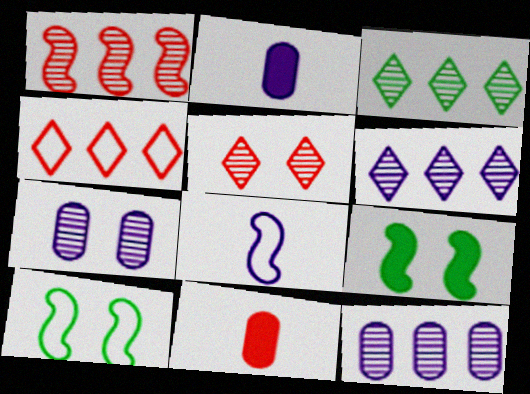[[1, 3, 12], 
[1, 8, 9], 
[6, 10, 11]]